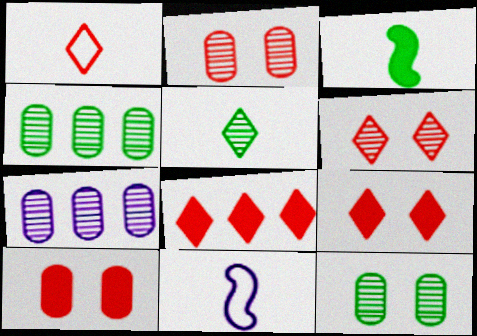[[1, 6, 8], 
[4, 9, 11], 
[8, 11, 12]]